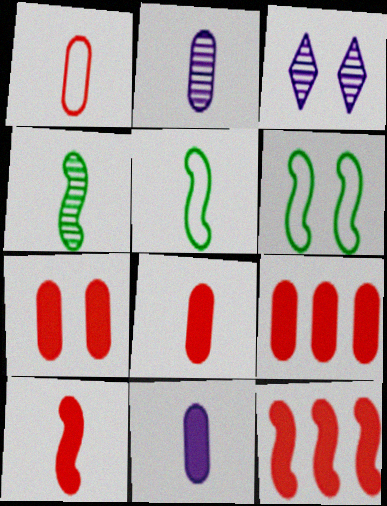[[3, 5, 9], 
[3, 6, 7], 
[7, 8, 9]]